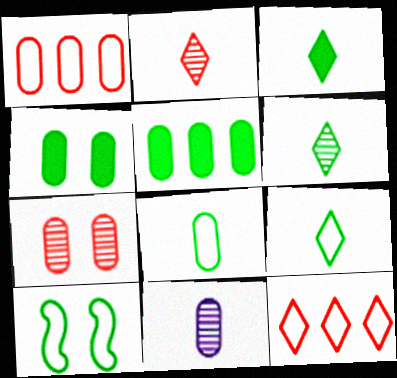[[1, 4, 11], 
[3, 6, 9], 
[5, 6, 10]]